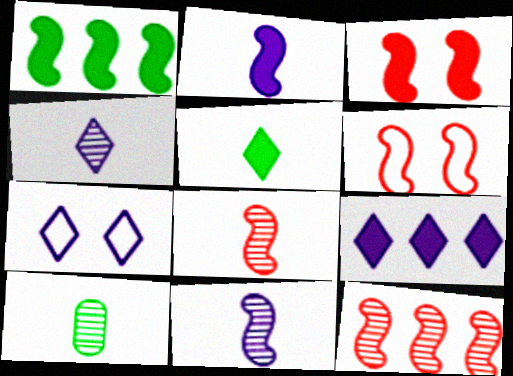[[1, 2, 3], 
[1, 6, 11], 
[4, 7, 9], 
[4, 8, 10], 
[6, 9, 10]]